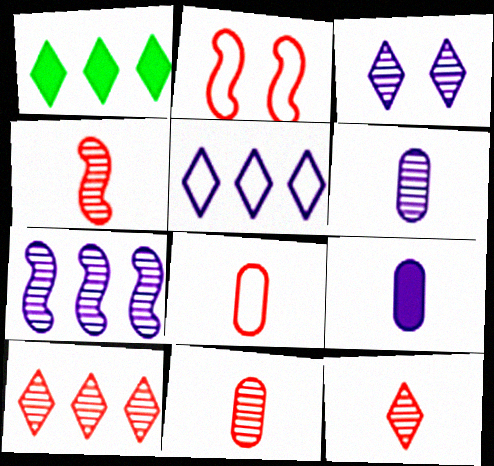[[1, 2, 6], 
[1, 5, 10], 
[3, 6, 7], 
[4, 11, 12]]